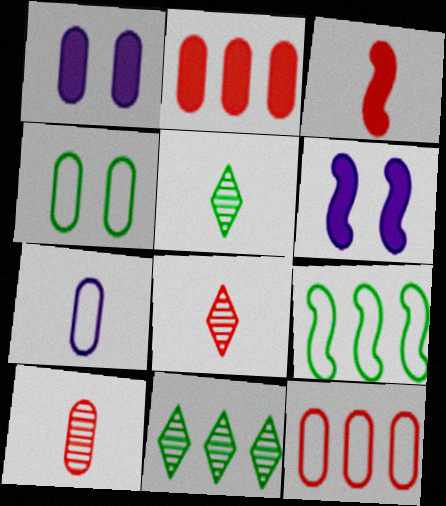[[1, 8, 9], 
[3, 5, 7], 
[4, 7, 12], 
[5, 6, 12]]